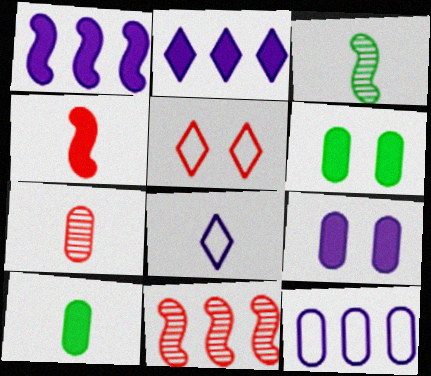[[2, 4, 6], 
[6, 7, 12], 
[6, 8, 11]]